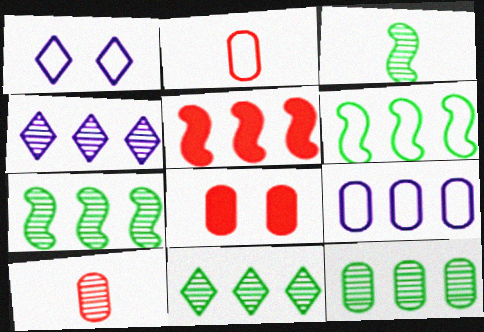[[1, 2, 6], 
[5, 9, 11], 
[7, 11, 12]]